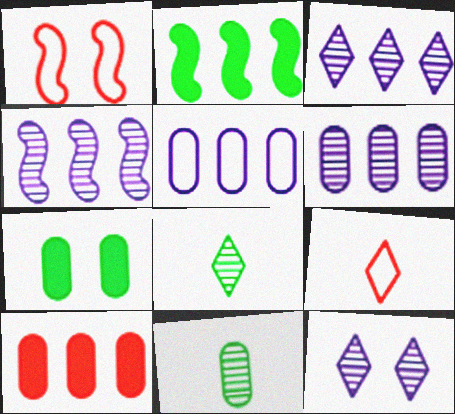[[1, 7, 12], 
[3, 4, 6], 
[4, 7, 9]]